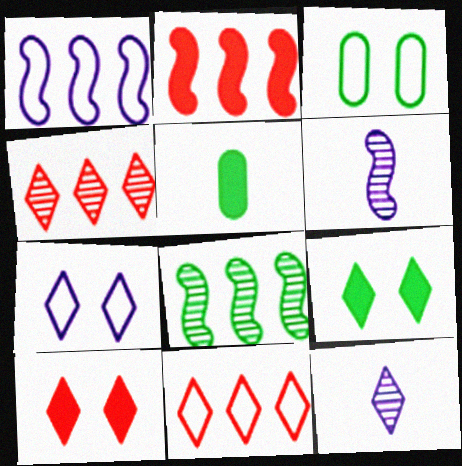[[1, 2, 8], 
[2, 3, 12], 
[9, 11, 12]]